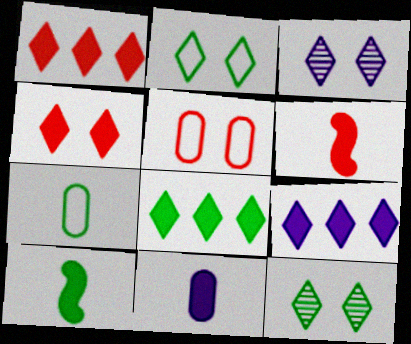[[1, 8, 9], 
[2, 3, 4]]